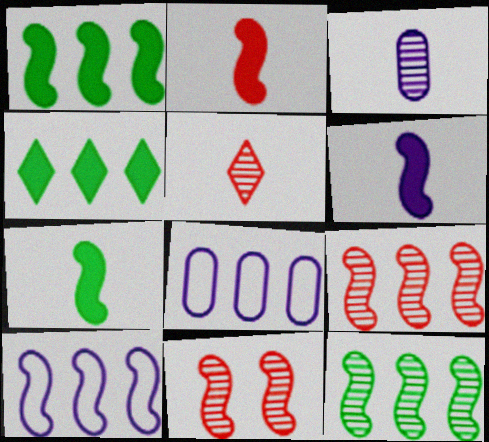[[1, 9, 10], 
[2, 6, 7], 
[4, 8, 9], 
[7, 10, 11]]